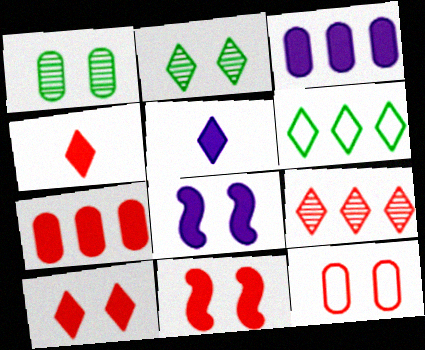[[2, 8, 12], 
[3, 5, 8], 
[4, 7, 11]]